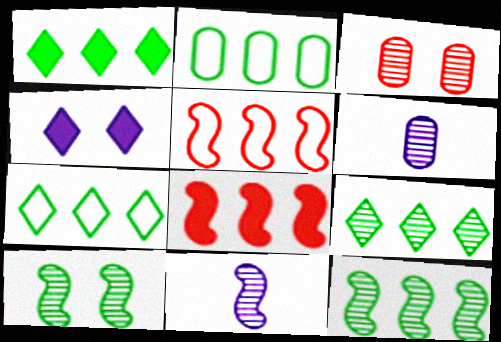[[1, 2, 12], 
[1, 7, 9], 
[3, 9, 11]]